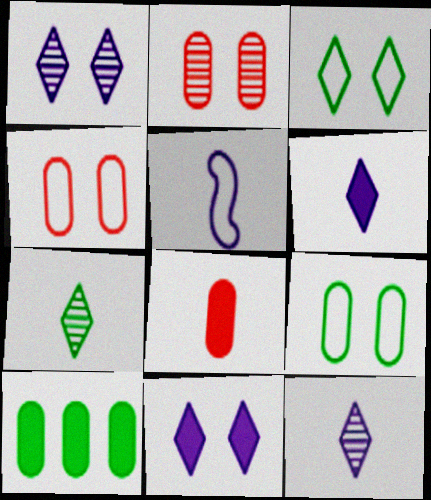[[5, 7, 8]]